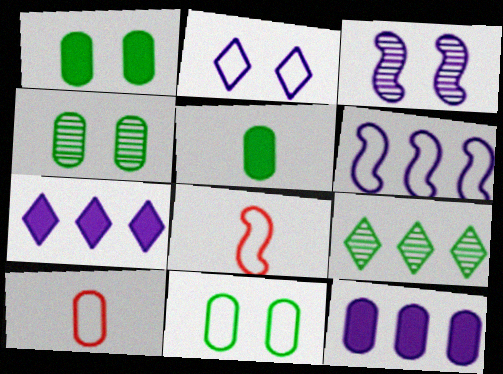[[1, 4, 11], 
[4, 7, 8], 
[4, 10, 12]]